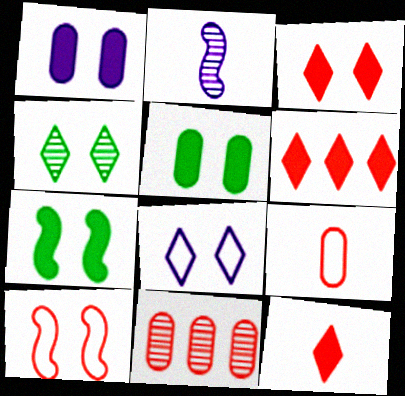[[1, 3, 7], 
[1, 4, 10], 
[2, 4, 11], 
[3, 4, 8], 
[3, 6, 12], 
[10, 11, 12]]